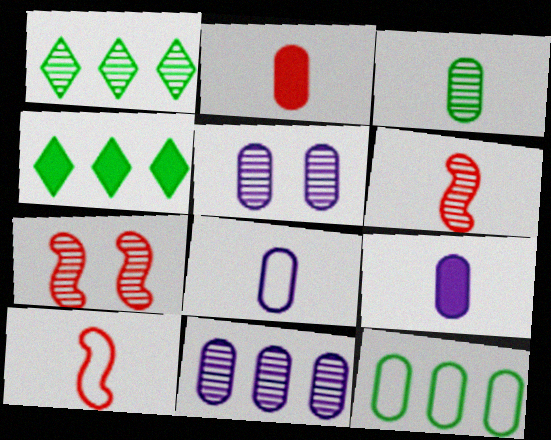[[1, 5, 6], 
[2, 3, 8], 
[2, 5, 12], 
[4, 5, 10], 
[4, 7, 8]]